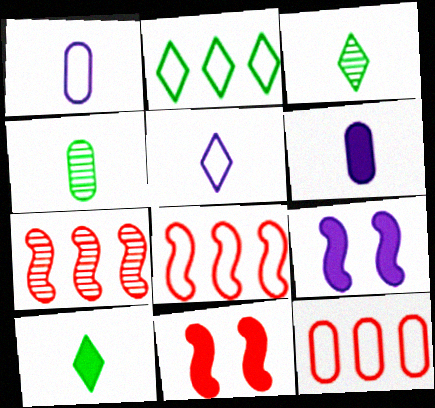[[3, 9, 12]]